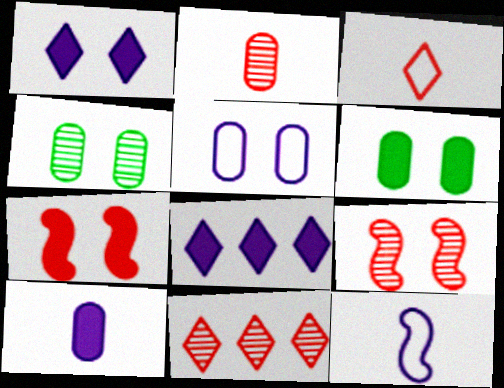[[1, 6, 7], 
[2, 9, 11], 
[6, 11, 12]]